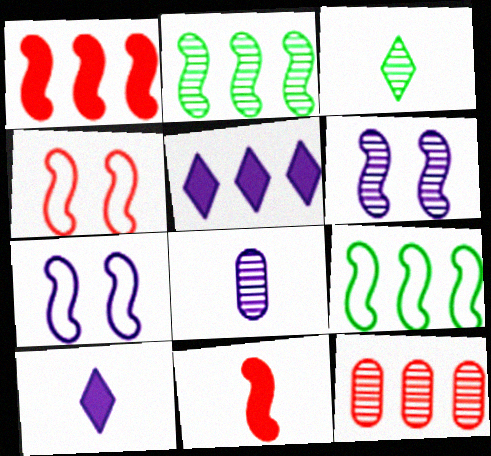[[2, 7, 11], 
[3, 6, 12], 
[5, 7, 8], 
[5, 9, 12], 
[6, 9, 11]]